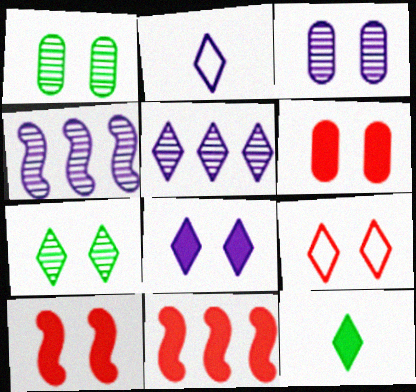[[1, 2, 11], 
[2, 5, 8], 
[5, 9, 12], 
[7, 8, 9]]